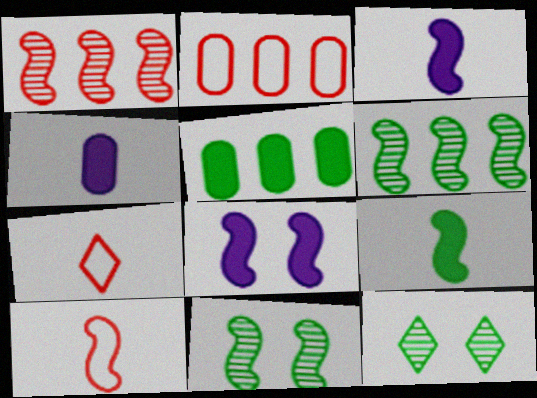[[2, 3, 12], 
[6, 8, 10]]